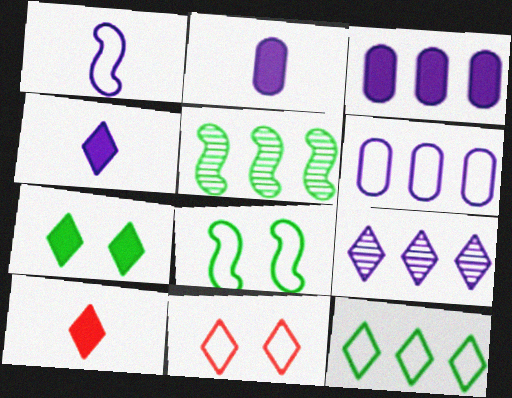[[2, 5, 11]]